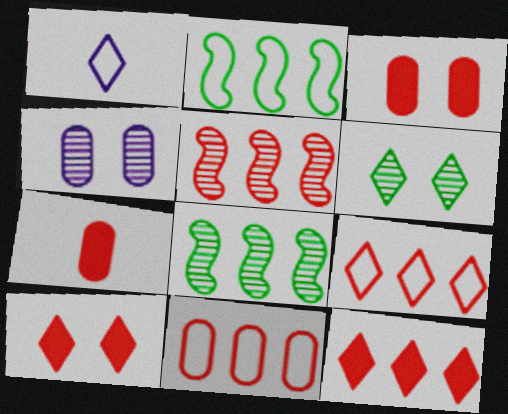[[1, 3, 8], 
[1, 6, 12], 
[5, 11, 12]]